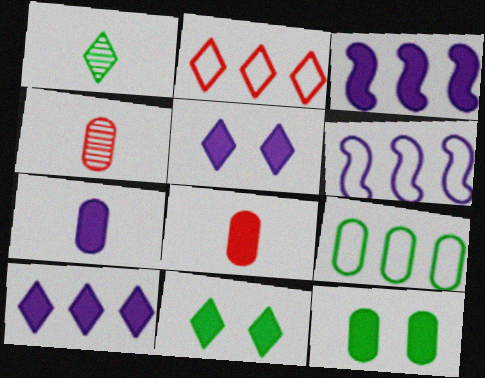[[1, 2, 5], 
[2, 6, 9], 
[3, 5, 7], 
[3, 8, 11], 
[4, 6, 11]]